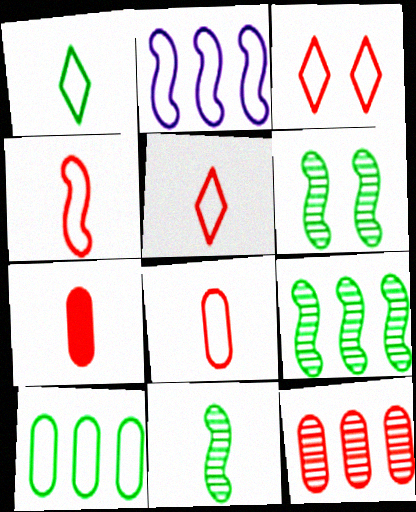[[4, 5, 8], 
[6, 9, 11]]